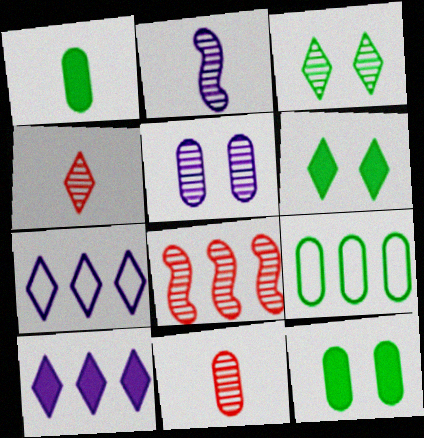[[4, 6, 7], 
[8, 9, 10]]